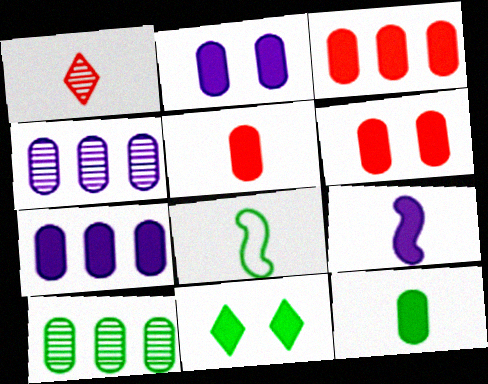[[2, 3, 12], 
[3, 5, 6], 
[3, 9, 11], 
[6, 7, 12], 
[8, 10, 11]]